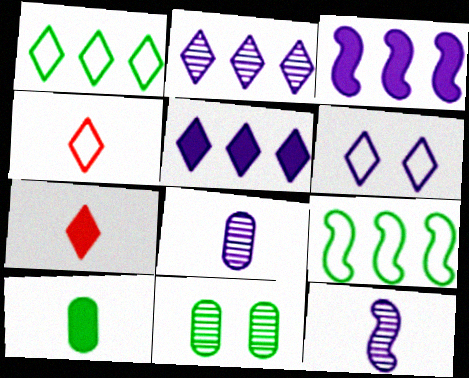[[1, 4, 6], 
[3, 4, 11], 
[3, 6, 8], 
[4, 10, 12]]